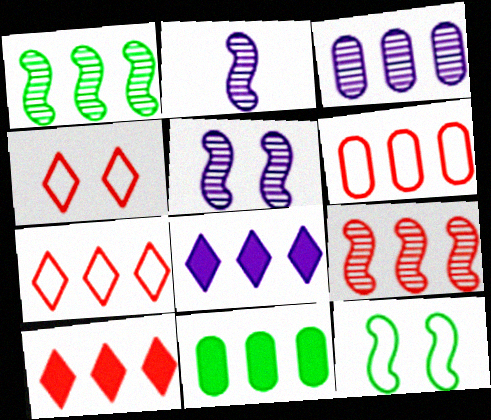[[1, 6, 8], 
[2, 4, 11], 
[3, 6, 11], 
[6, 9, 10]]